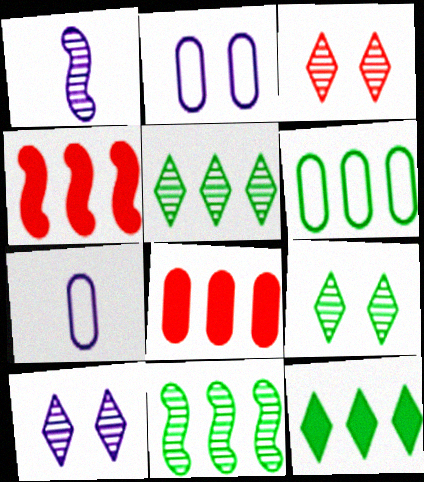[[3, 9, 10], 
[4, 7, 9], 
[6, 11, 12]]